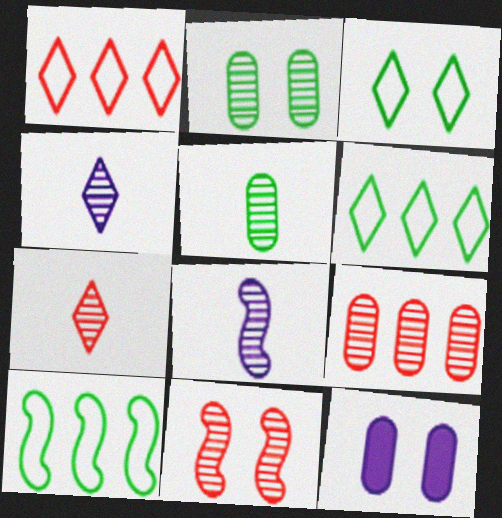[[3, 11, 12], 
[5, 7, 8], 
[7, 9, 11], 
[7, 10, 12]]